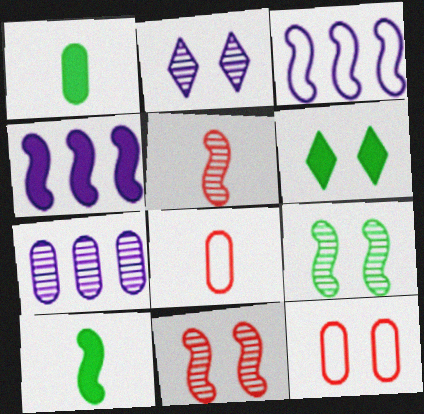[[1, 7, 12], 
[3, 10, 11]]